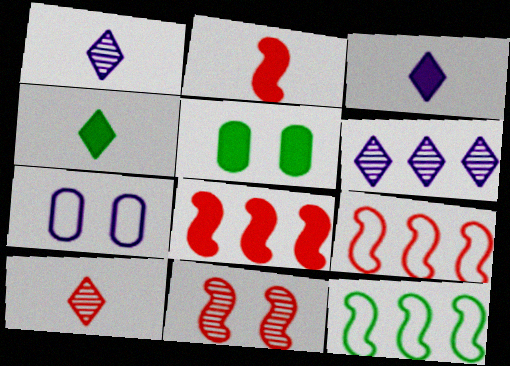[[1, 5, 9], 
[2, 9, 11], 
[3, 5, 8]]